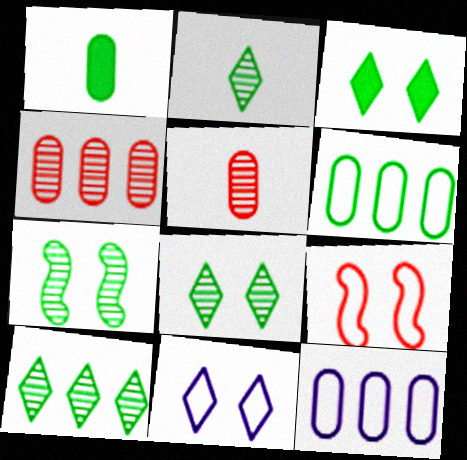[[2, 8, 10]]